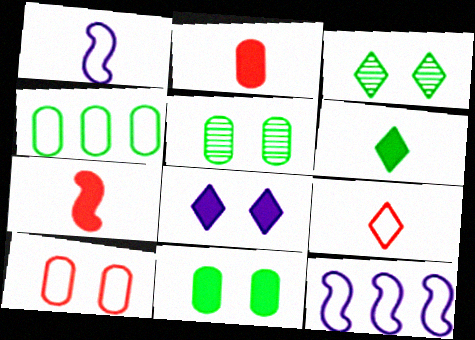[[2, 3, 12]]